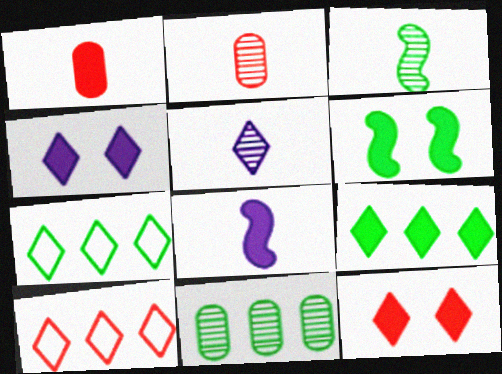[[2, 3, 5], 
[5, 7, 12]]